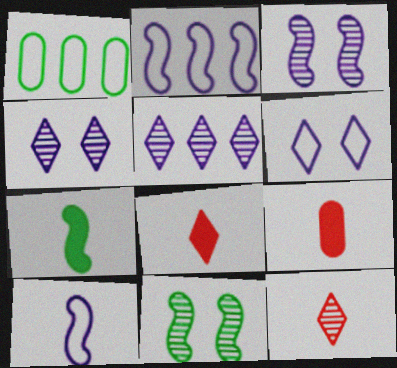[[1, 3, 8]]